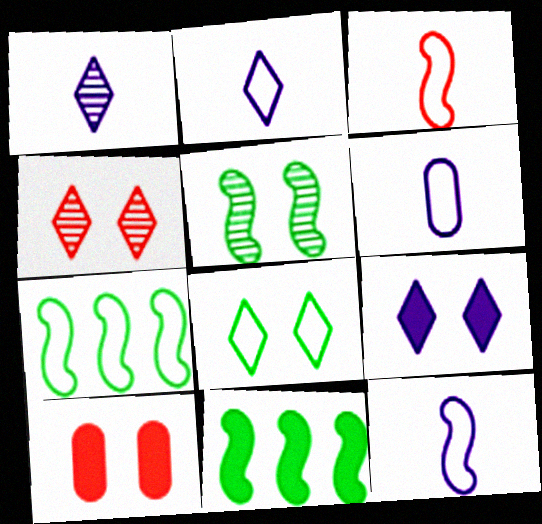[[1, 7, 10], 
[2, 6, 12], 
[4, 6, 11], 
[4, 8, 9]]